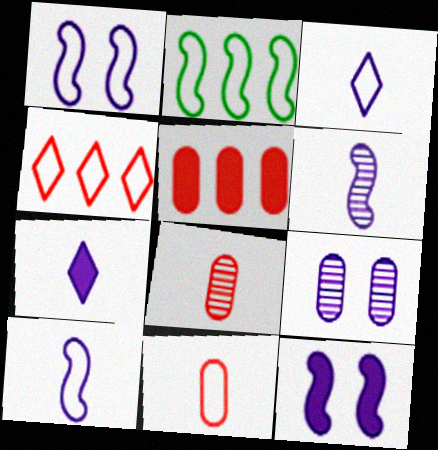[]